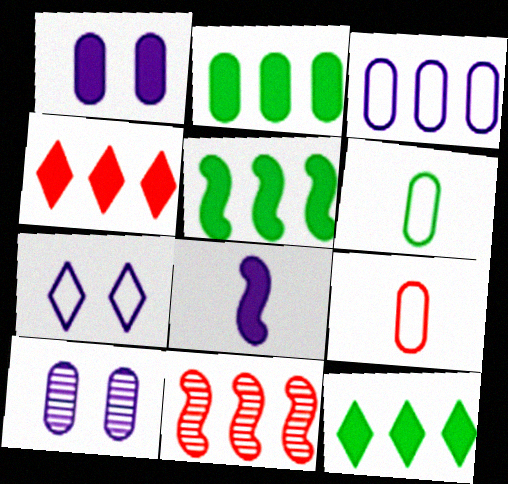[[2, 5, 12], 
[2, 9, 10], 
[3, 11, 12]]